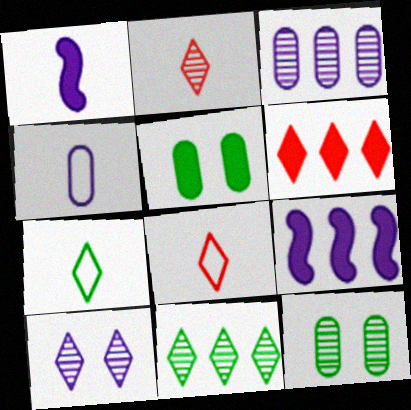[[1, 5, 6], 
[2, 10, 11], 
[4, 9, 10], 
[6, 7, 10], 
[8, 9, 12]]